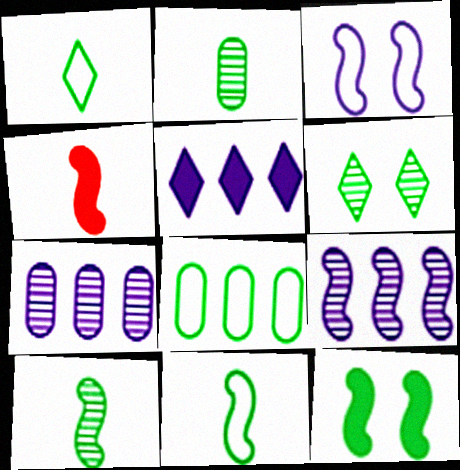[]